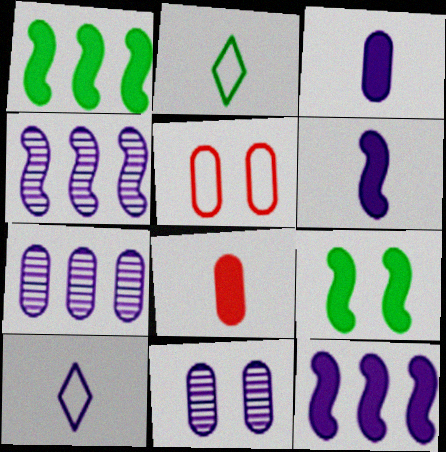[[10, 11, 12]]